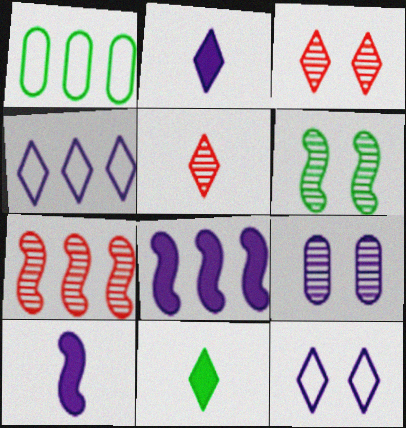[[1, 3, 10], 
[1, 6, 11], 
[3, 4, 11], 
[3, 6, 9], 
[4, 9, 10]]